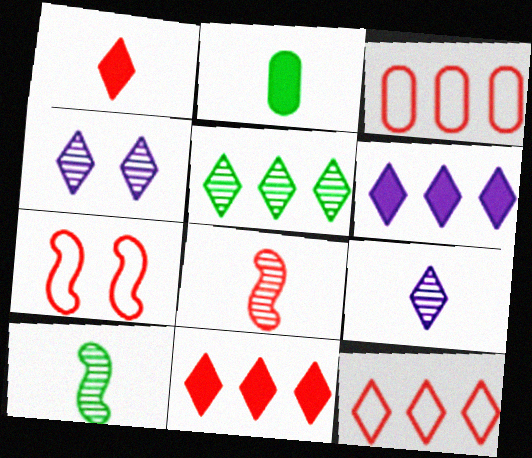[[5, 6, 12]]